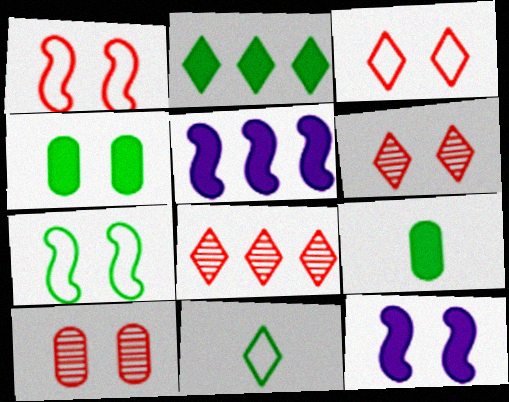[[5, 10, 11]]